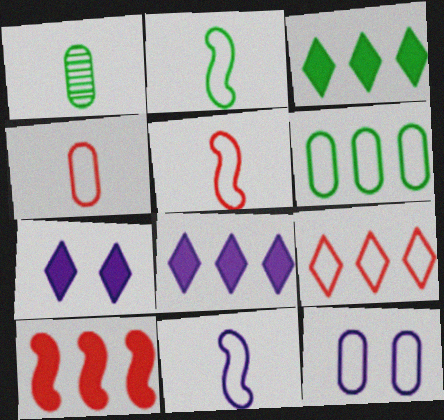[[2, 5, 11], 
[2, 9, 12], 
[4, 6, 12]]